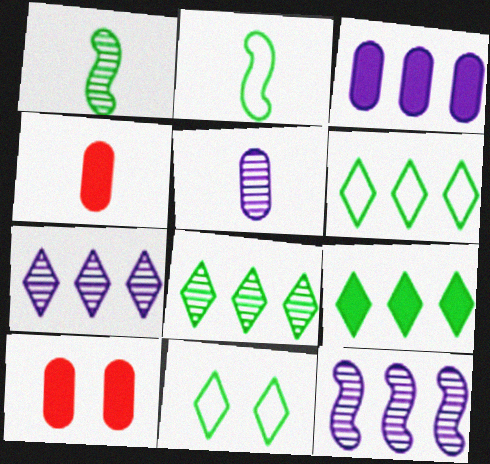[[2, 7, 10], 
[4, 11, 12], 
[6, 8, 9]]